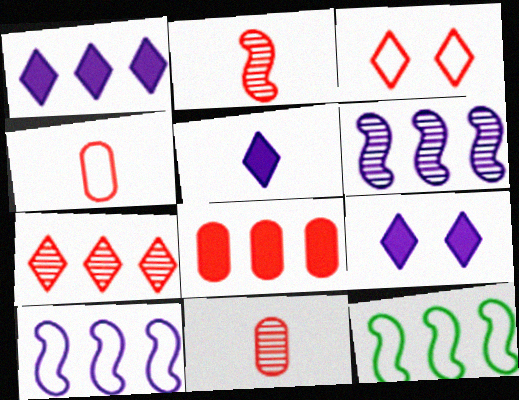[[1, 5, 9], 
[2, 3, 8], 
[9, 11, 12]]